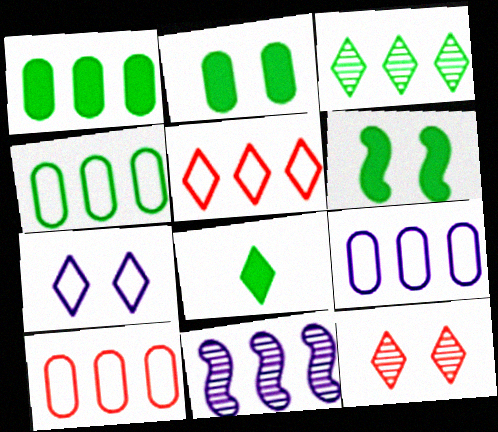[[1, 5, 11], 
[1, 6, 8], 
[4, 9, 10]]